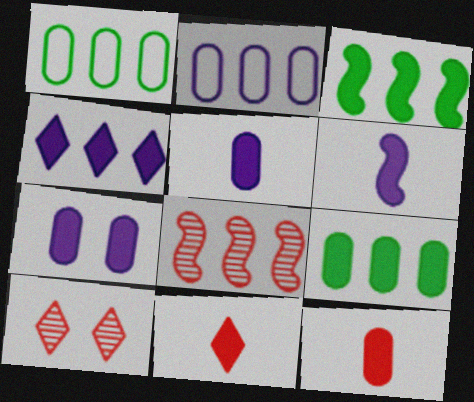[[1, 4, 8], 
[1, 6, 10], 
[3, 7, 11], 
[4, 6, 7], 
[7, 9, 12]]